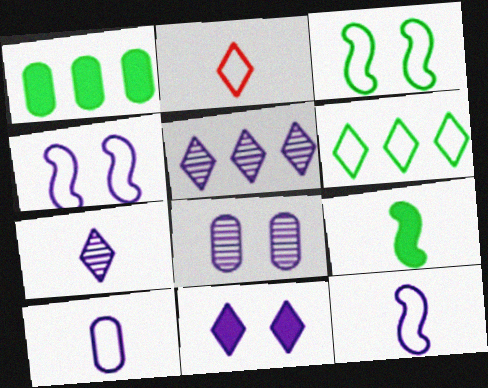[[4, 8, 11]]